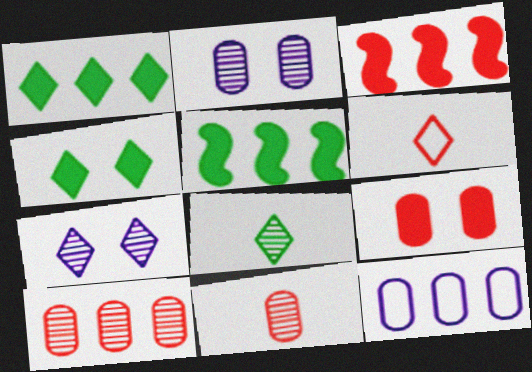[[1, 6, 7], 
[2, 5, 6]]